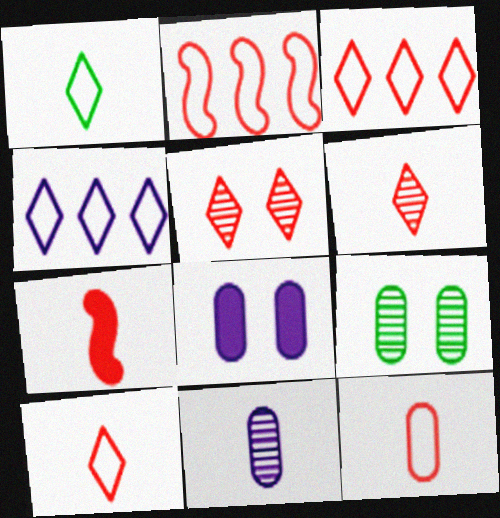[[1, 7, 11], 
[4, 7, 9], 
[6, 7, 12]]